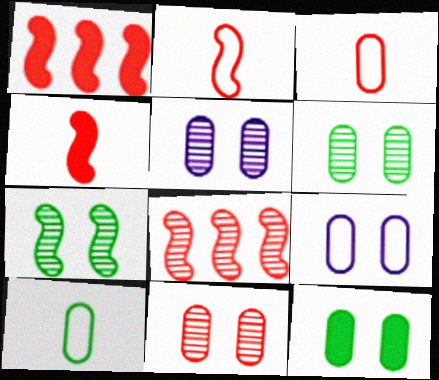[[5, 6, 11], 
[9, 11, 12]]